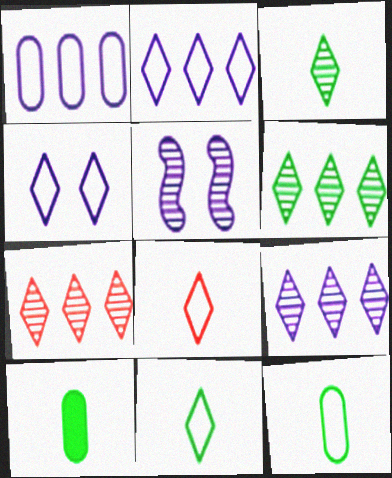[[6, 7, 9]]